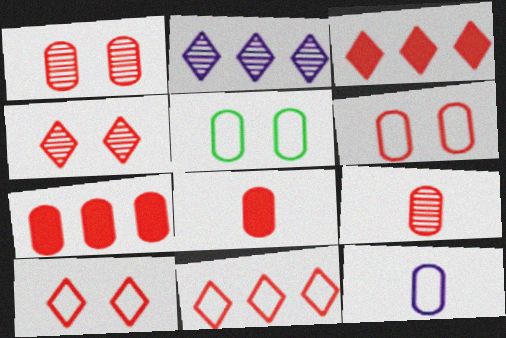[[6, 7, 9]]